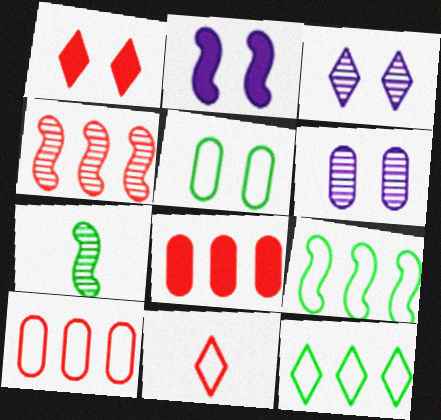[]